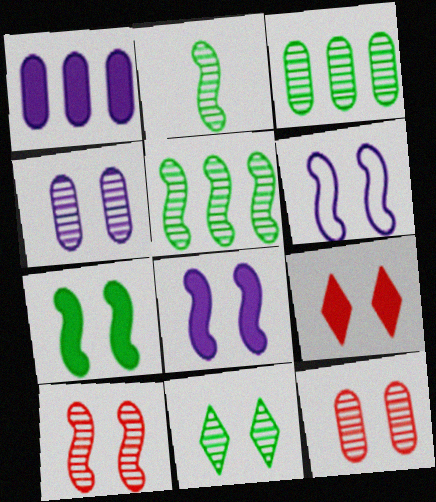[[2, 3, 11], 
[4, 10, 11], 
[6, 7, 10]]